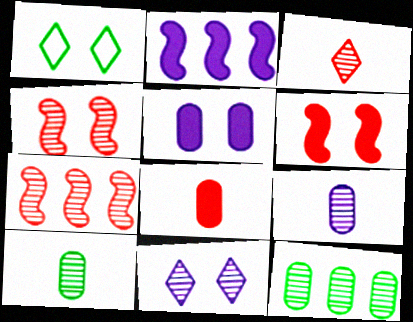[[1, 4, 5], 
[7, 10, 11]]